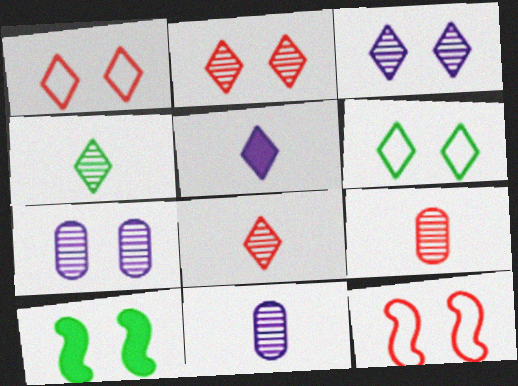[[1, 7, 10]]